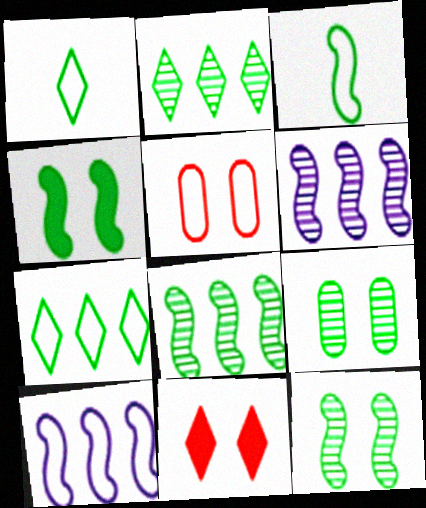[[1, 5, 10], 
[3, 4, 8]]